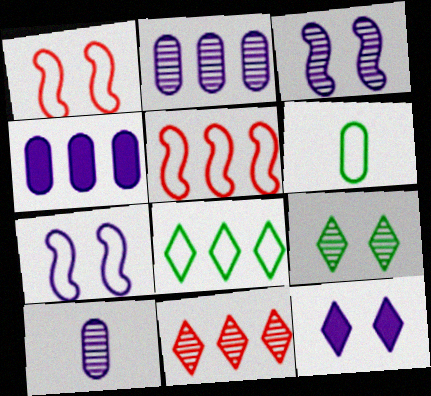[]